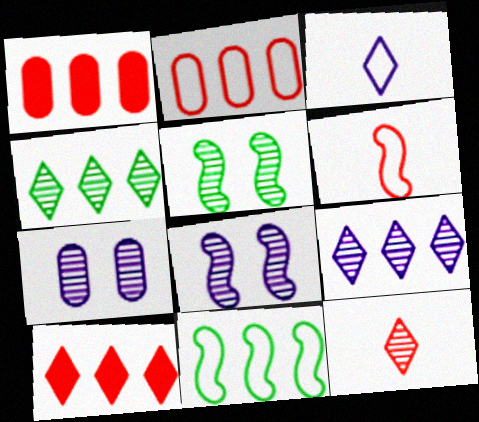[[1, 3, 5], 
[1, 9, 11]]